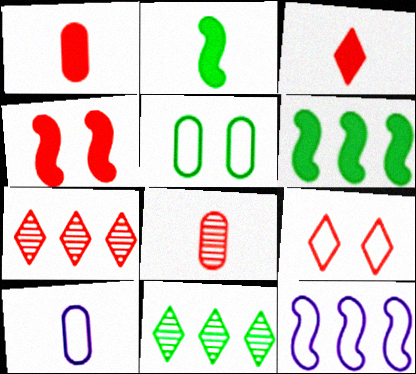[[2, 5, 11], 
[3, 7, 9], 
[4, 10, 11]]